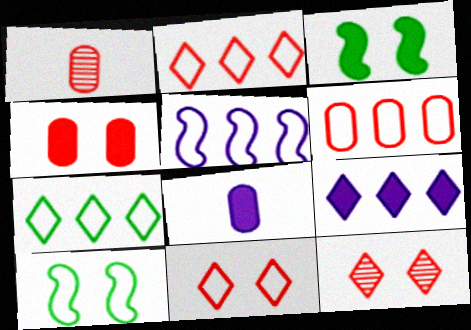[[1, 4, 6], 
[1, 9, 10], 
[5, 6, 7]]